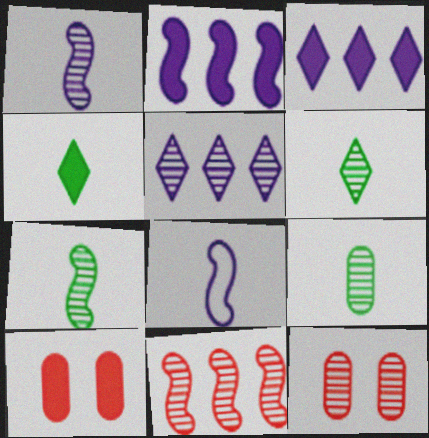[[2, 4, 10], 
[5, 7, 12], 
[6, 7, 9]]